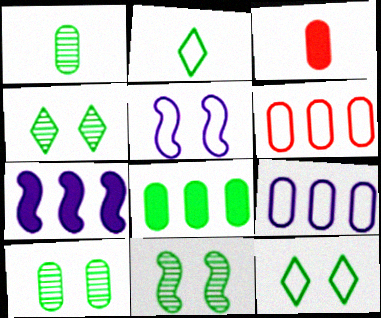[[2, 5, 6], 
[2, 8, 11], 
[3, 9, 10], 
[4, 10, 11]]